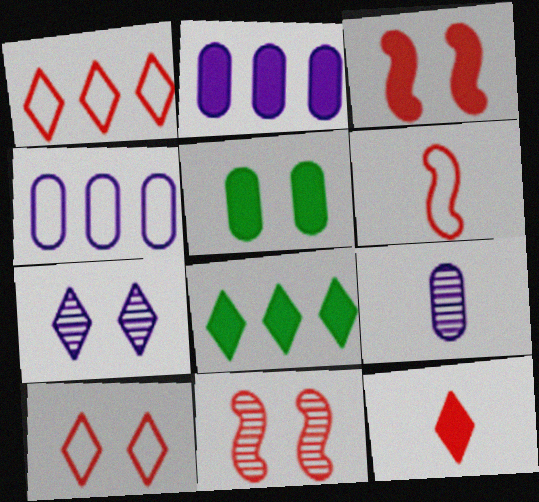[]